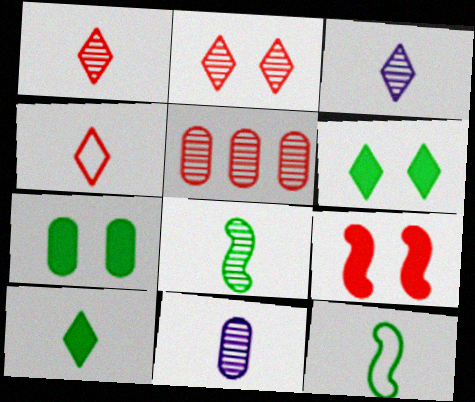[[1, 8, 11], 
[3, 4, 10], 
[4, 5, 9]]